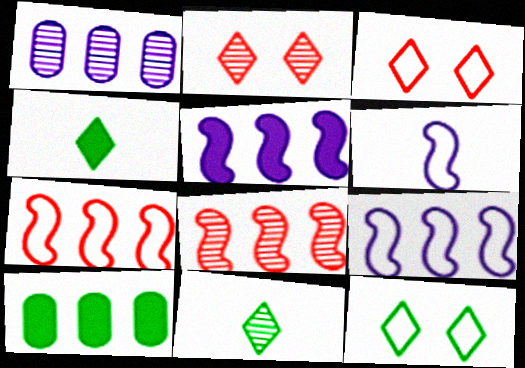[[2, 6, 10]]